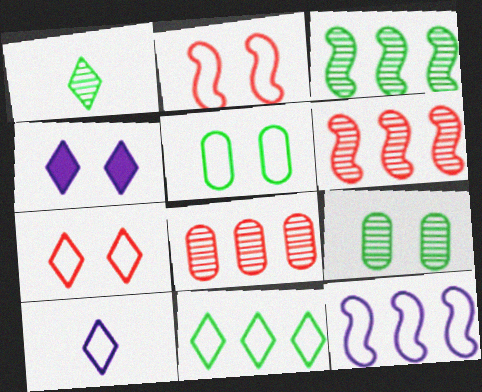[[1, 3, 9], 
[2, 4, 9], 
[7, 10, 11]]